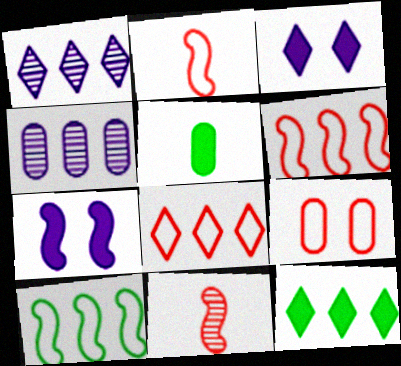[[1, 8, 12], 
[2, 8, 9], 
[4, 5, 9], 
[4, 6, 12], 
[7, 10, 11]]